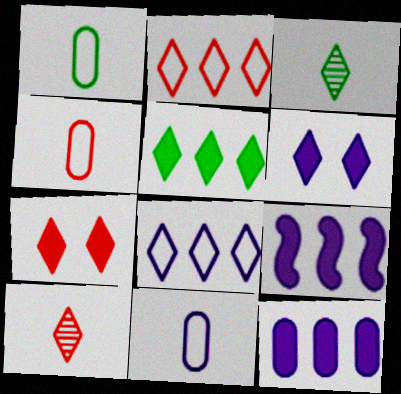[[1, 4, 11], 
[2, 3, 6], 
[2, 7, 10], 
[3, 7, 8]]